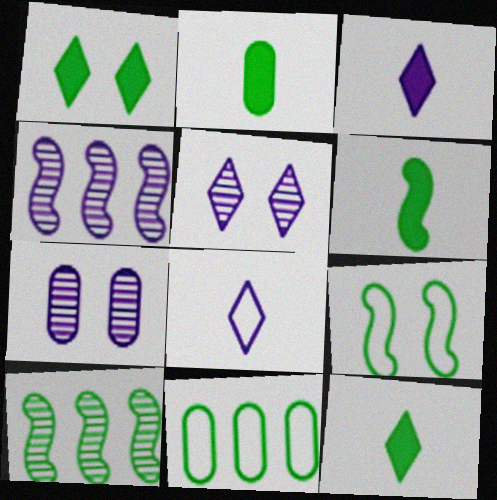[[2, 6, 12], 
[6, 9, 10]]